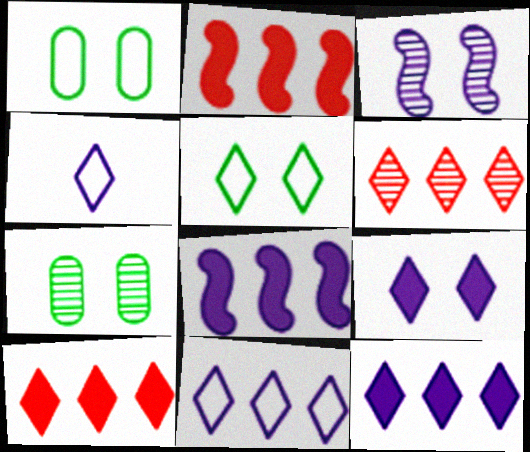[[2, 4, 7]]